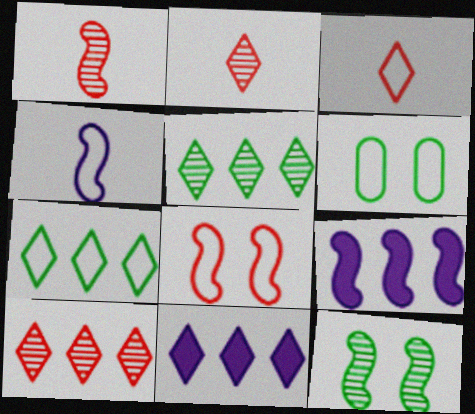[[1, 6, 11], 
[2, 6, 9], 
[7, 10, 11]]